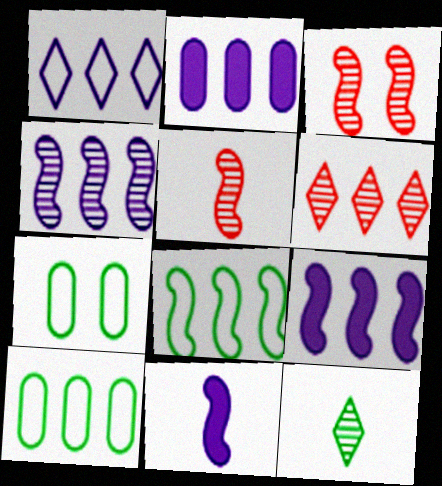[[1, 2, 4], 
[2, 6, 8], 
[3, 8, 11], 
[6, 7, 11], 
[6, 9, 10]]